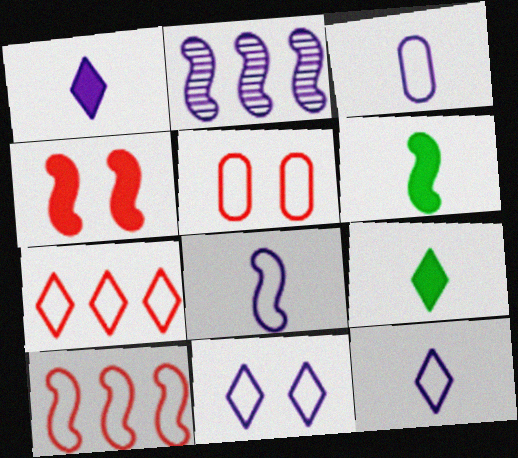[[2, 5, 9], 
[3, 8, 12]]